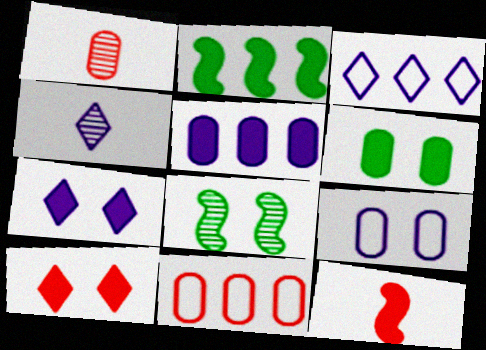[[3, 4, 7], 
[8, 9, 10]]